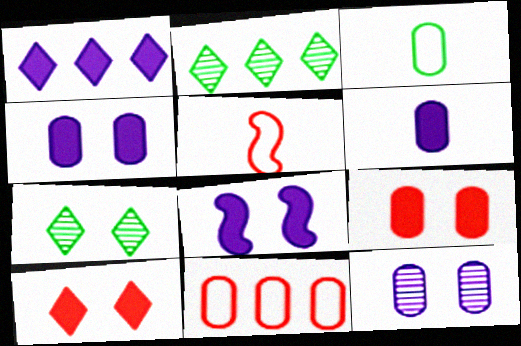[[1, 6, 8], 
[2, 4, 5]]